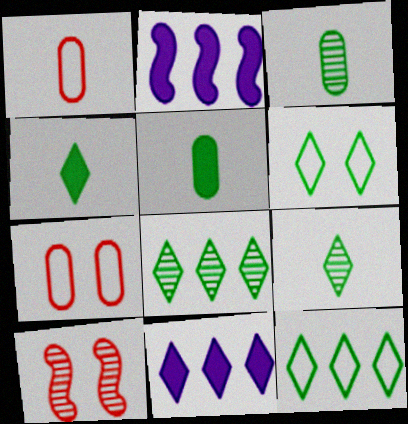[[2, 7, 9], 
[4, 6, 8]]